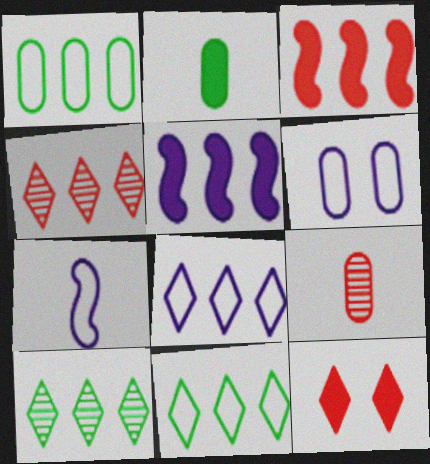[[1, 4, 5], 
[2, 5, 12], 
[6, 7, 8]]